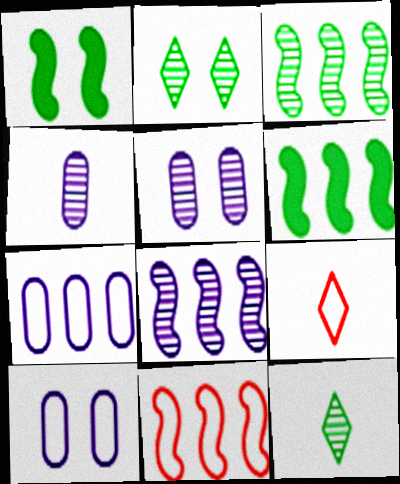[[5, 6, 9], 
[6, 8, 11]]